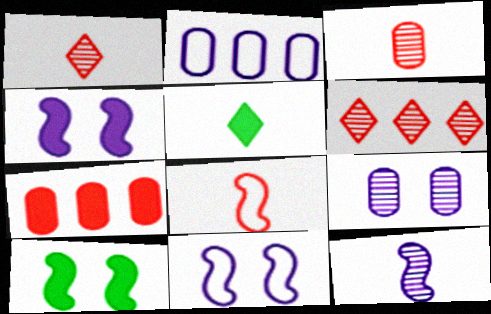[[1, 2, 10], 
[4, 5, 7]]